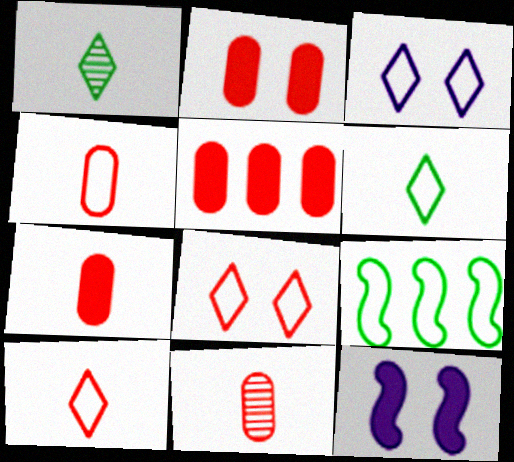[[2, 5, 7], 
[3, 4, 9], 
[4, 7, 11]]